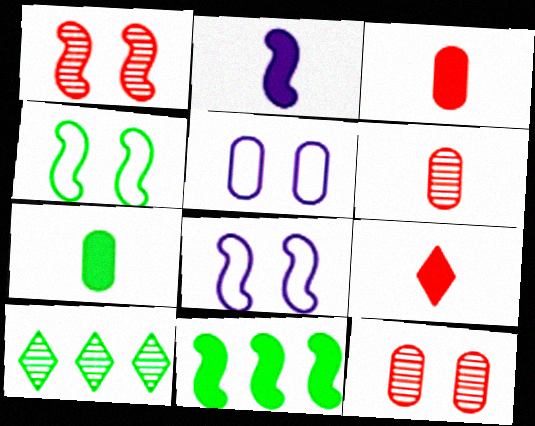[[2, 7, 9], 
[3, 8, 10], 
[4, 7, 10]]